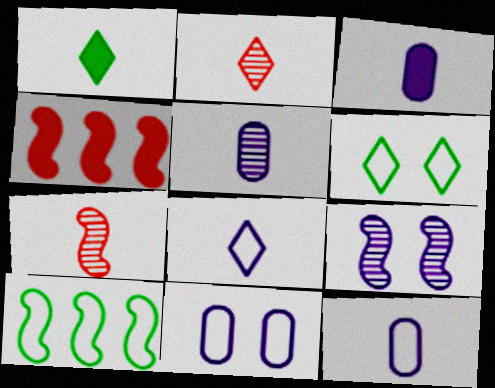[[1, 2, 8], 
[1, 7, 12], 
[3, 5, 12], 
[4, 5, 6]]